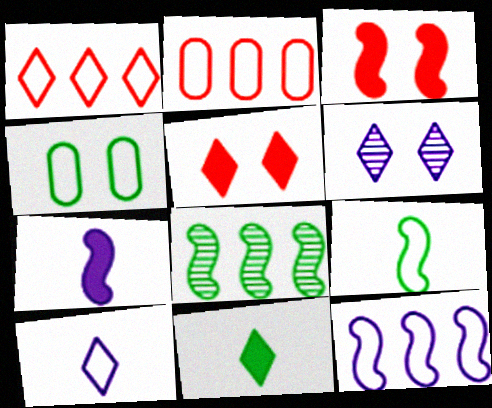[[1, 6, 11], 
[3, 4, 6], 
[4, 8, 11]]